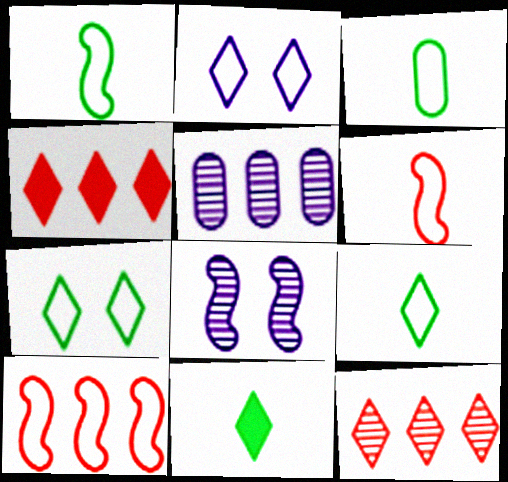[[1, 3, 9], 
[2, 3, 10], 
[2, 11, 12], 
[3, 4, 8]]